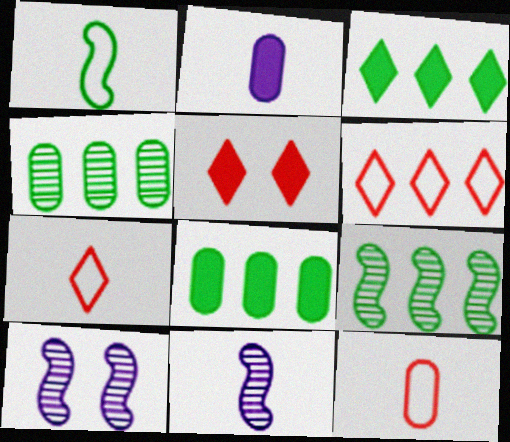[[3, 10, 12], 
[7, 8, 10]]